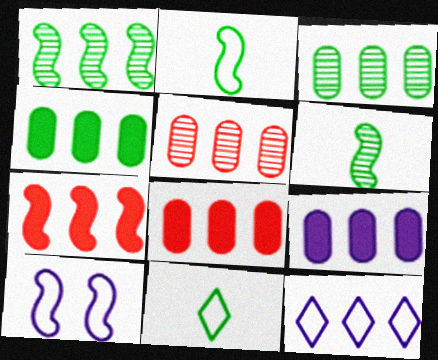[[1, 8, 12], 
[3, 7, 12], 
[4, 8, 9], 
[6, 7, 10]]